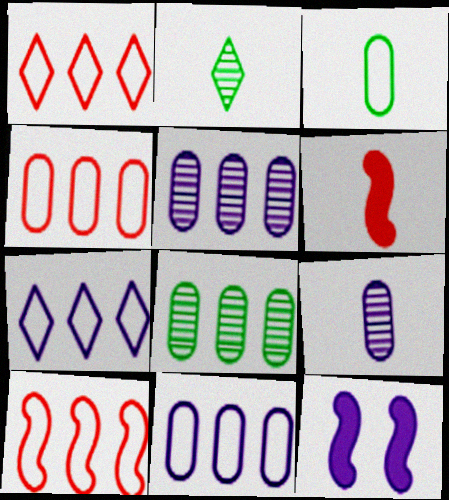[[1, 4, 10], 
[2, 4, 12], 
[7, 9, 12]]